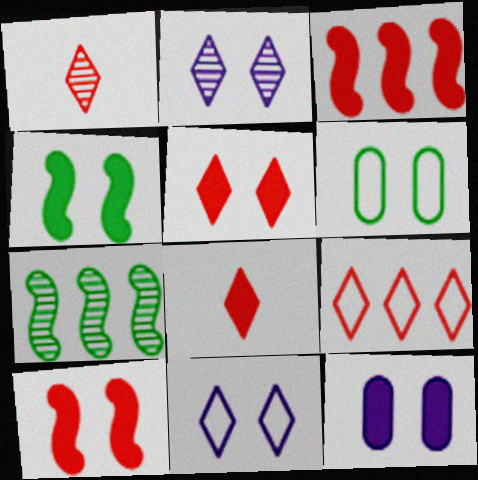[[1, 5, 9], 
[2, 6, 10], 
[4, 5, 12]]